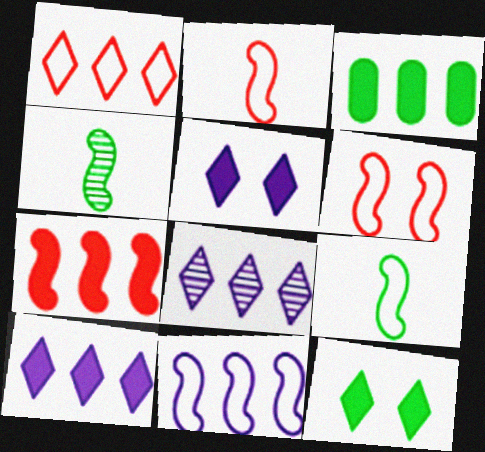[[3, 7, 10], 
[6, 9, 11]]